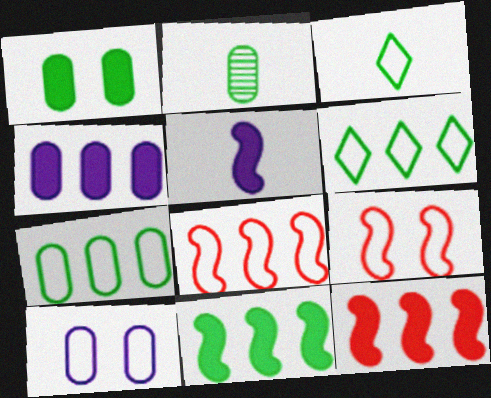[[1, 2, 7], 
[3, 8, 10]]